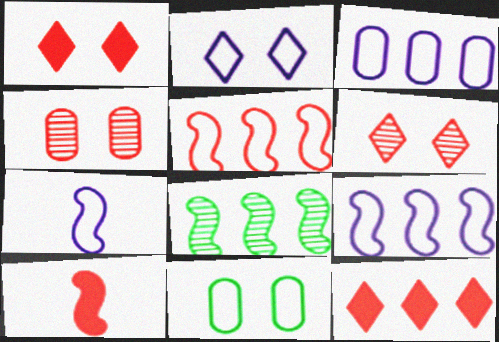[[2, 3, 7], 
[3, 8, 12]]